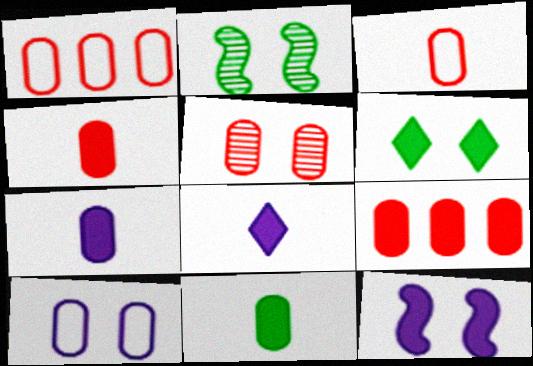[[1, 2, 8], 
[1, 4, 5], 
[3, 5, 9], 
[4, 7, 11]]